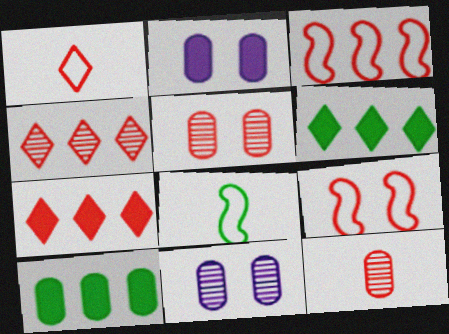[[2, 4, 8], 
[7, 8, 11], 
[7, 9, 12]]